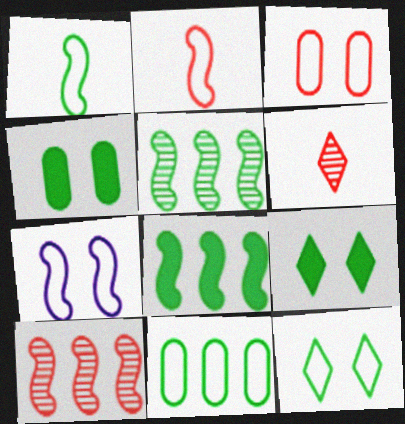[[1, 11, 12], 
[3, 7, 12]]